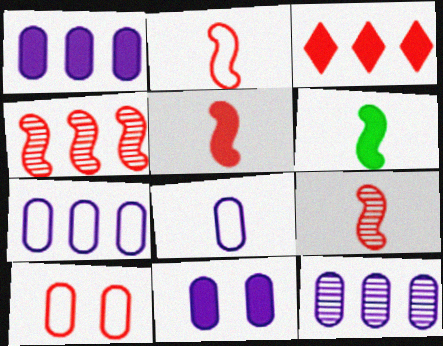[[1, 7, 12], 
[2, 5, 9], 
[3, 6, 11], 
[3, 9, 10], 
[8, 11, 12]]